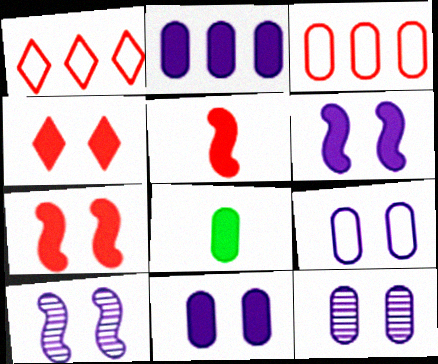[[1, 8, 10], 
[3, 8, 12], 
[9, 11, 12]]